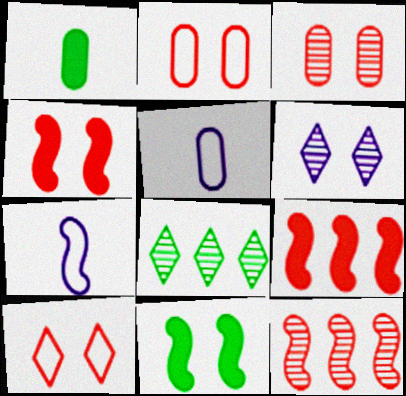[[2, 6, 11], 
[3, 4, 10], 
[4, 5, 8], 
[7, 11, 12]]